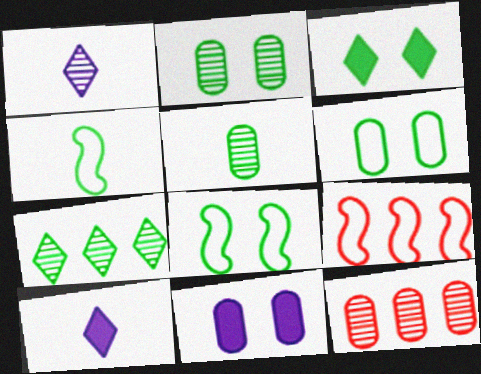[[2, 3, 8], 
[2, 9, 10], 
[8, 10, 12]]